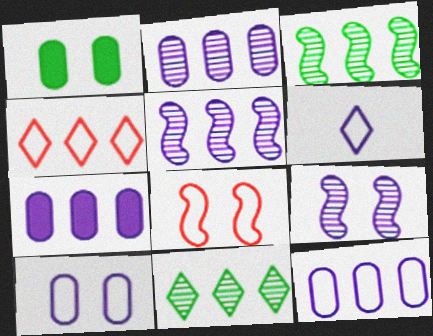[[2, 7, 12], 
[3, 4, 7], 
[6, 7, 9]]